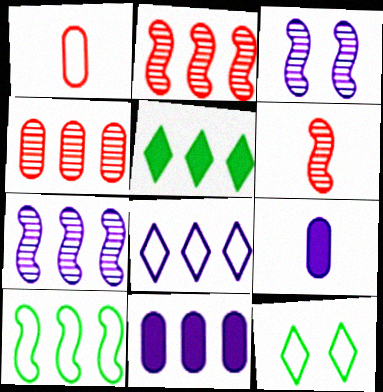[[1, 3, 5], 
[2, 9, 12], 
[3, 8, 9], 
[6, 11, 12], 
[7, 8, 11]]